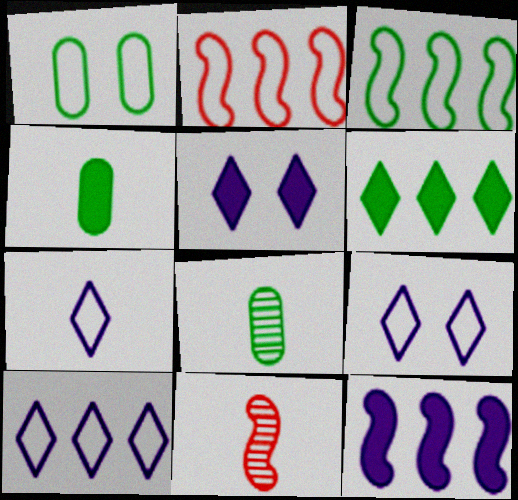[[1, 2, 7], 
[2, 5, 8], 
[4, 7, 11], 
[7, 9, 10]]